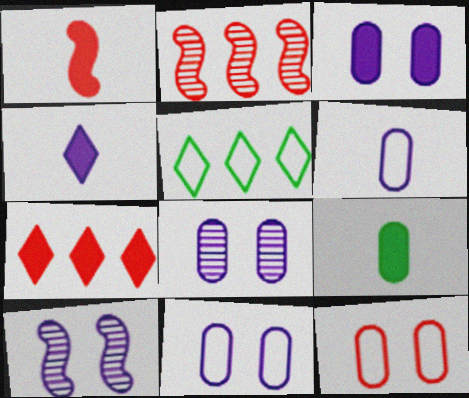[[1, 4, 9], 
[1, 5, 8], 
[3, 8, 11]]